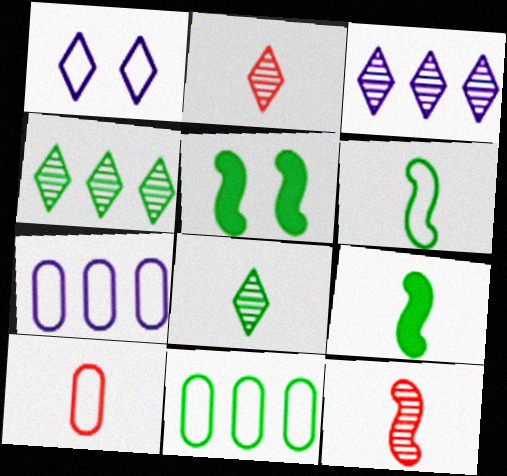[[2, 5, 7], 
[3, 5, 10], 
[5, 8, 11]]